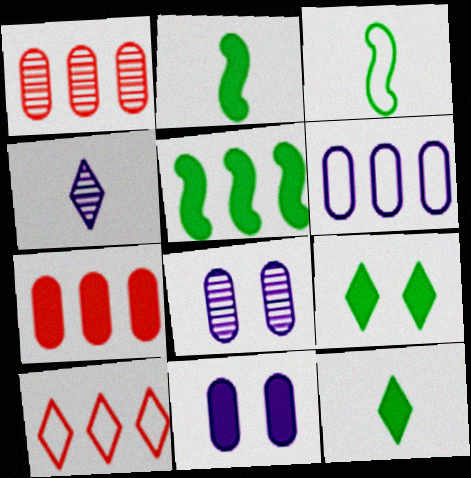[[2, 8, 10], 
[4, 9, 10]]